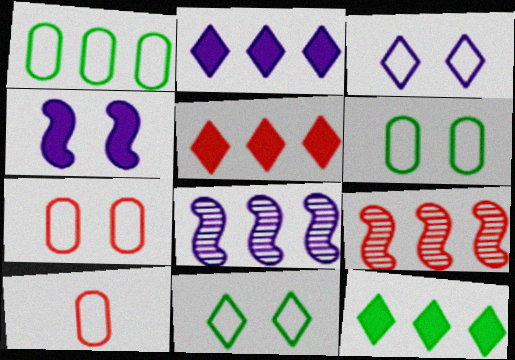[[1, 2, 9], 
[1, 5, 8], 
[2, 5, 12]]